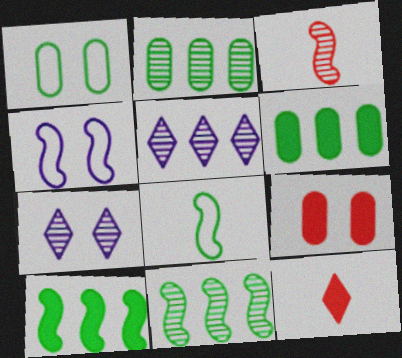[[2, 3, 7], 
[2, 4, 12], 
[3, 4, 10], 
[5, 8, 9]]